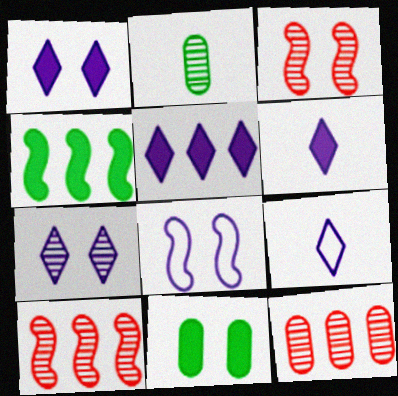[[1, 5, 6], 
[2, 7, 10], 
[5, 7, 9], 
[9, 10, 11]]